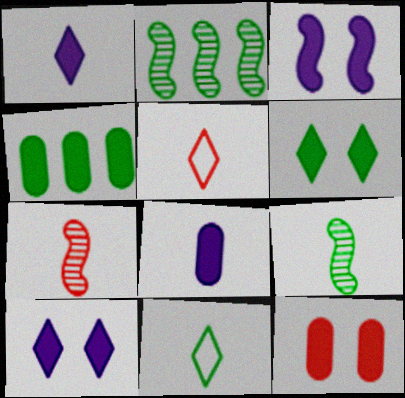[[3, 6, 12], 
[4, 8, 12], 
[5, 8, 9], 
[7, 8, 11]]